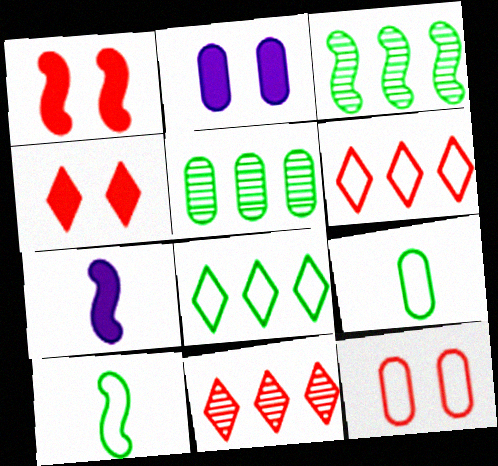[[2, 10, 11]]